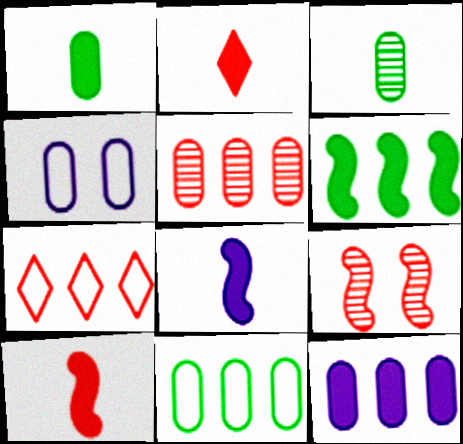[[1, 2, 8], 
[1, 4, 5], 
[5, 11, 12]]